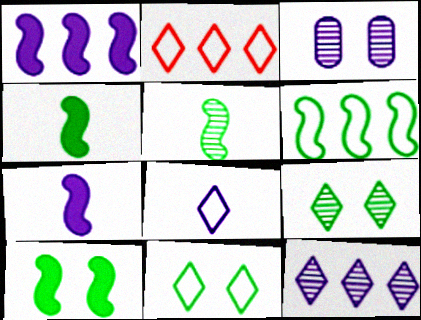[[1, 3, 8], 
[2, 3, 4], 
[2, 8, 11], 
[5, 6, 10]]